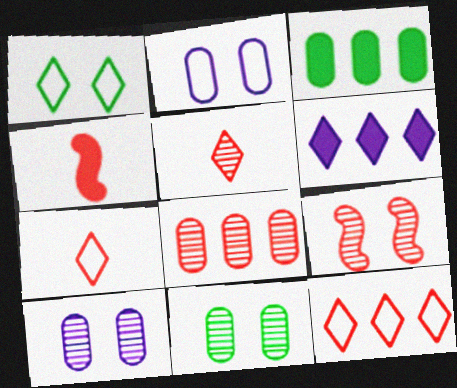[[1, 5, 6], 
[5, 8, 9]]